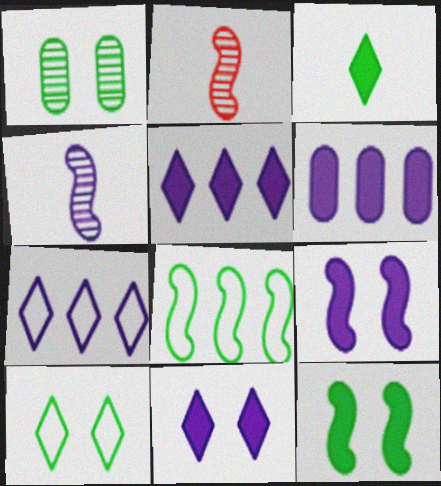[[1, 3, 8], 
[1, 10, 12], 
[2, 6, 10], 
[2, 8, 9]]